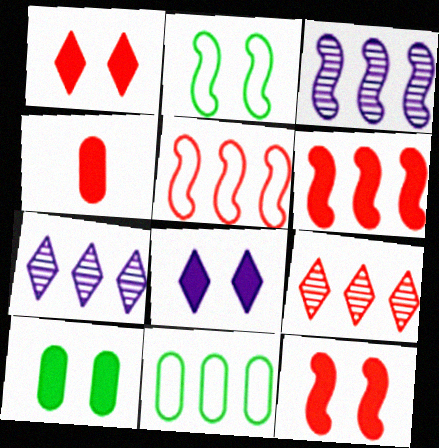[[1, 4, 6], 
[2, 4, 7], 
[6, 7, 11], 
[8, 10, 12]]